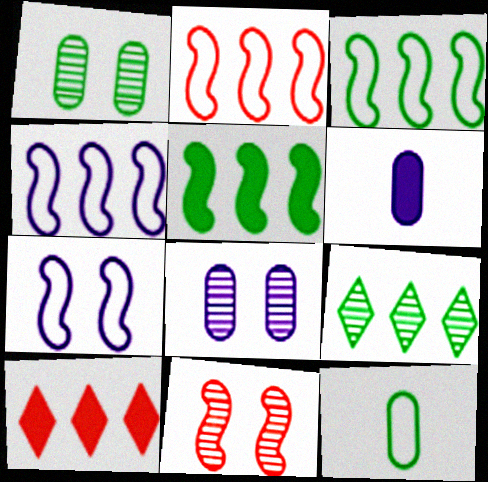[[2, 3, 4]]